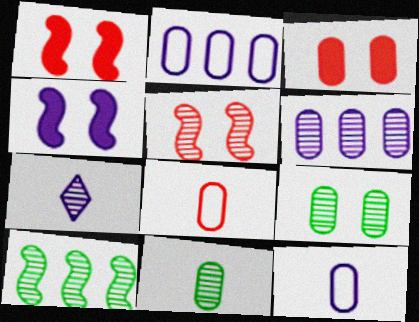[[2, 3, 11], 
[2, 4, 7]]